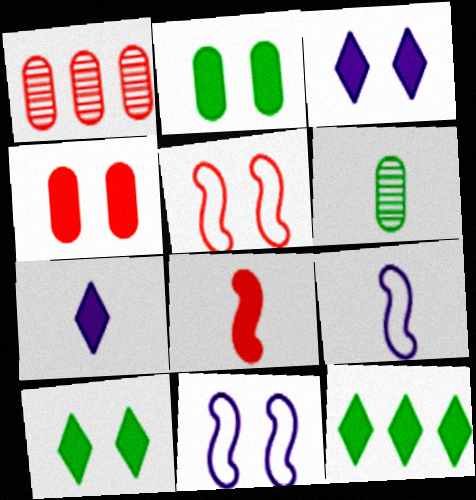[[1, 9, 10]]